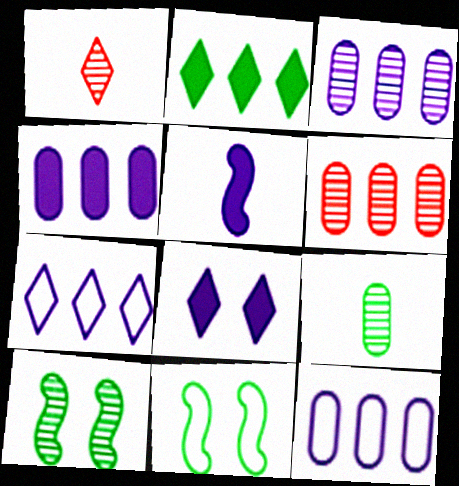[[1, 3, 10], 
[1, 4, 11], 
[2, 9, 11], 
[3, 4, 12], 
[4, 5, 8]]